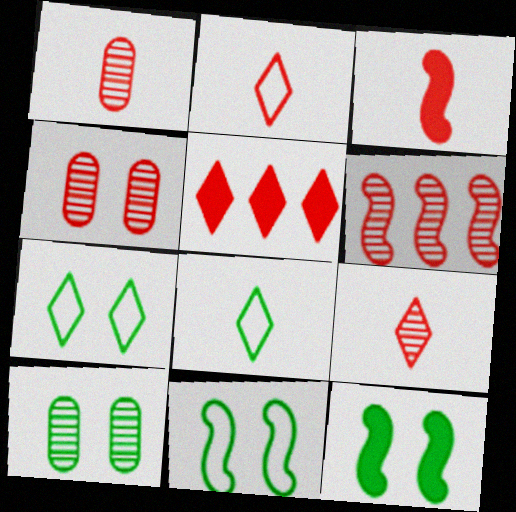[[1, 2, 3], 
[4, 6, 9], 
[7, 10, 12]]